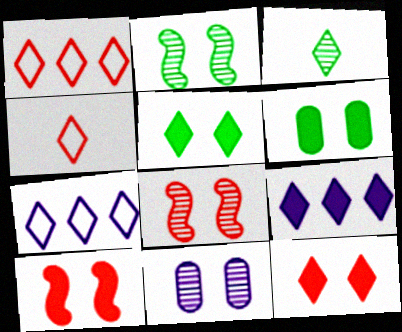[[3, 7, 12]]